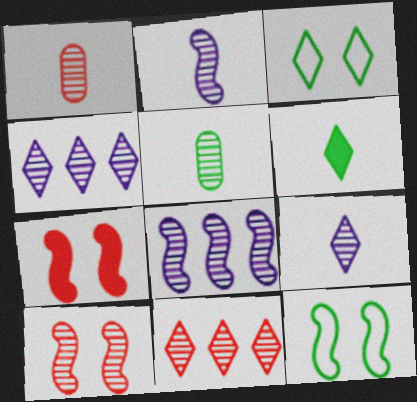[[1, 10, 11], 
[4, 5, 10]]